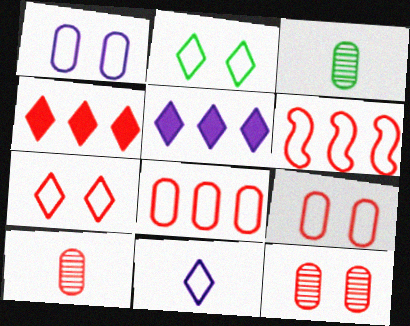[]